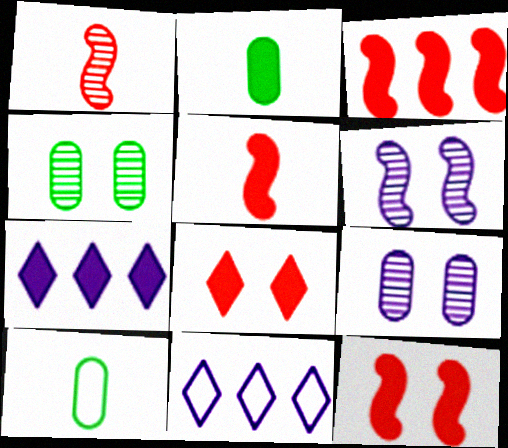[[2, 7, 12], 
[3, 5, 12], 
[4, 5, 11]]